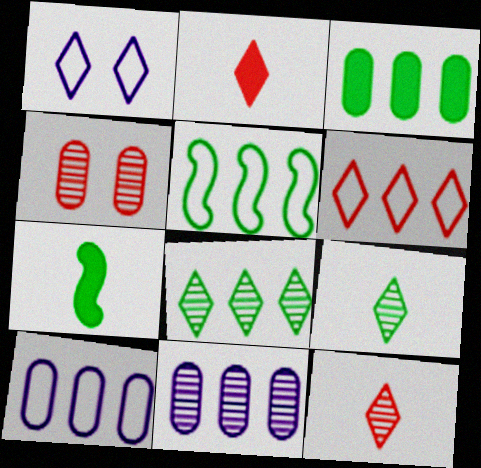[[1, 2, 8], 
[3, 5, 8], 
[5, 6, 10]]